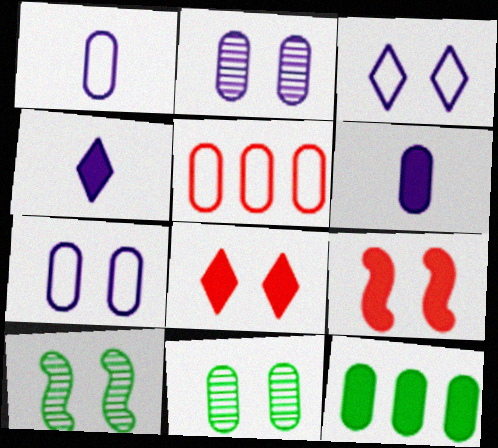[[3, 9, 11], 
[4, 5, 10], 
[4, 9, 12], 
[5, 6, 11], 
[7, 8, 10]]